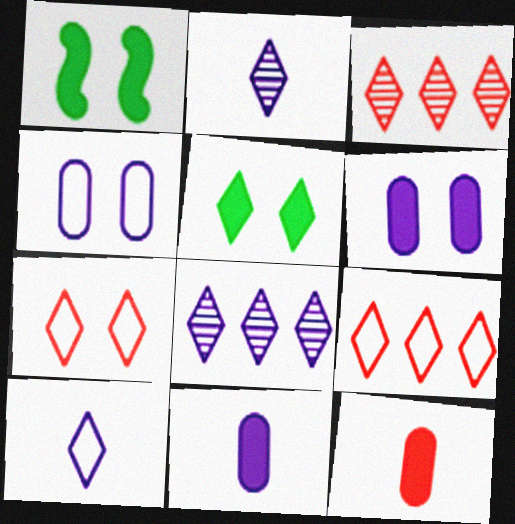[[2, 5, 9], 
[3, 5, 10]]